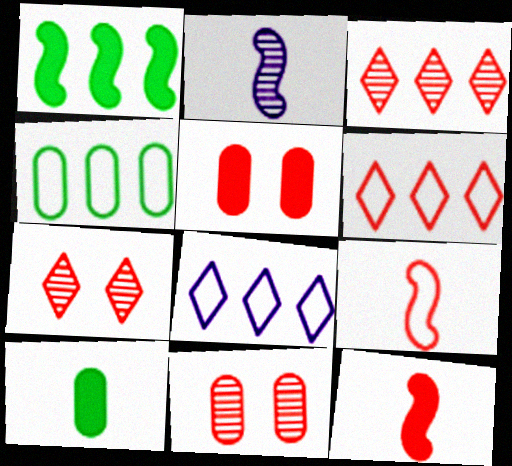[[3, 5, 9], 
[6, 11, 12]]